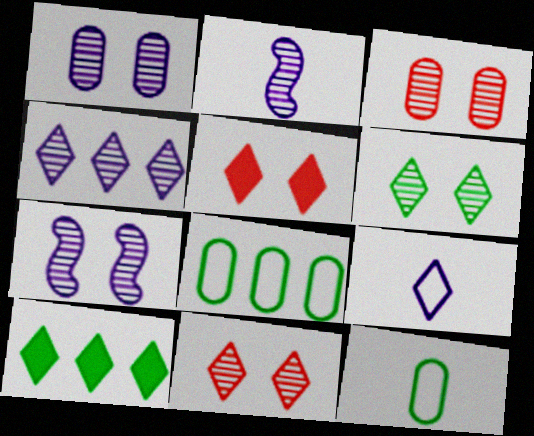[[1, 2, 4], 
[2, 5, 8], 
[3, 6, 7], 
[9, 10, 11]]